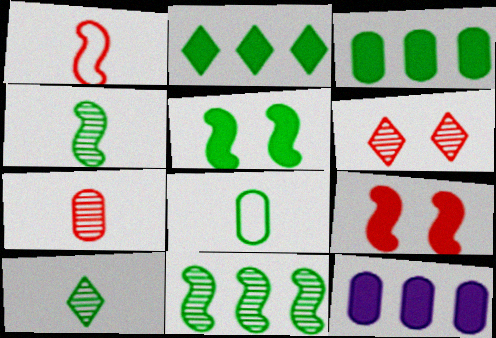[]